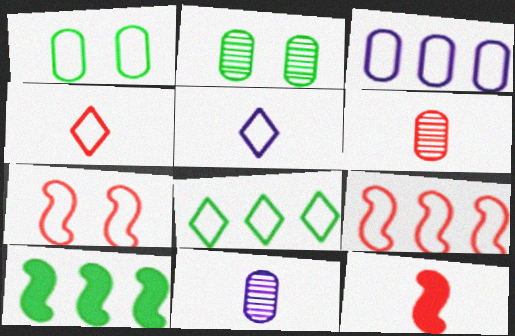[[1, 5, 9], 
[3, 8, 9], 
[4, 6, 12]]